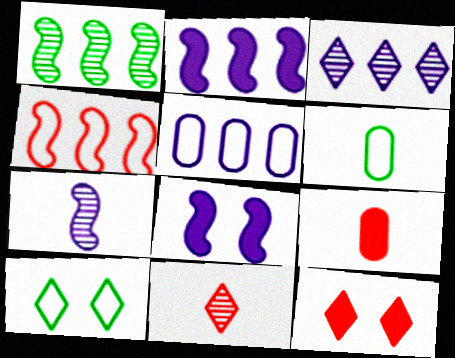[[1, 2, 4], 
[2, 3, 5]]